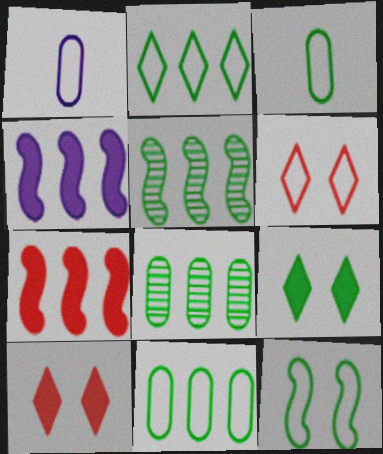[[1, 5, 10], 
[2, 3, 12], 
[3, 5, 9]]